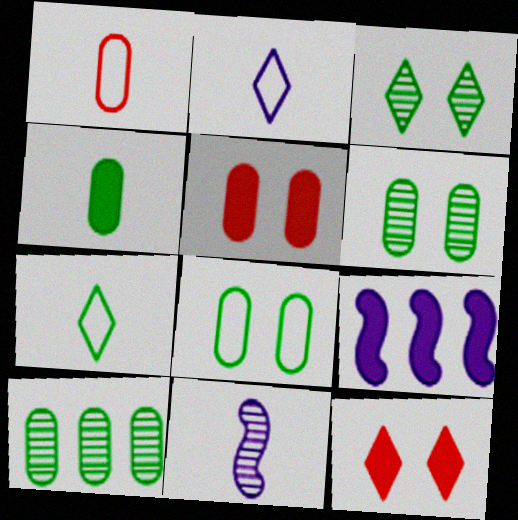[[1, 3, 9], 
[4, 8, 10], 
[4, 9, 12]]